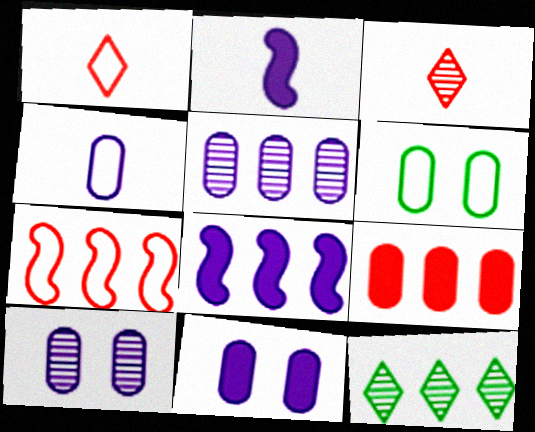[[3, 6, 8], 
[4, 5, 11]]